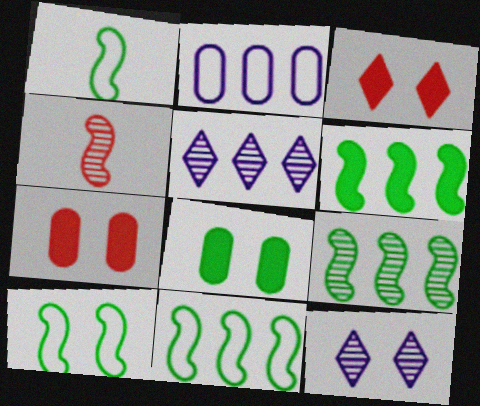[[1, 5, 7], 
[1, 10, 11], 
[6, 9, 11], 
[7, 10, 12]]